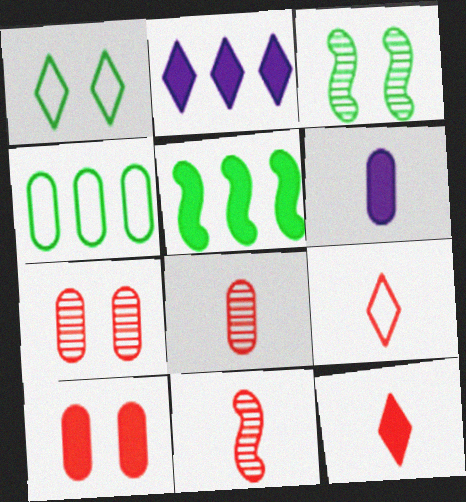[[4, 6, 7]]